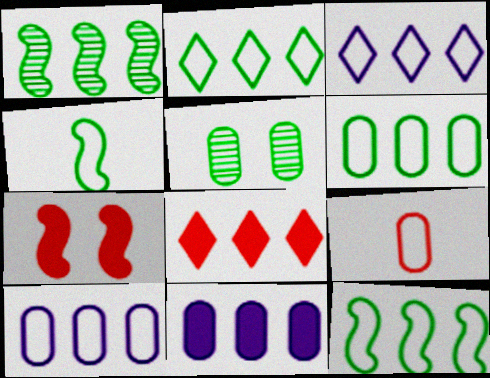[[1, 8, 10], 
[2, 6, 12], 
[5, 9, 11]]